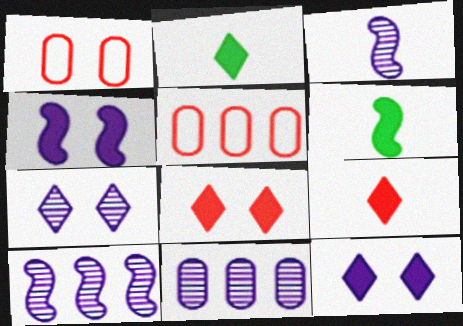[[1, 2, 10], 
[3, 7, 11], 
[5, 6, 7]]